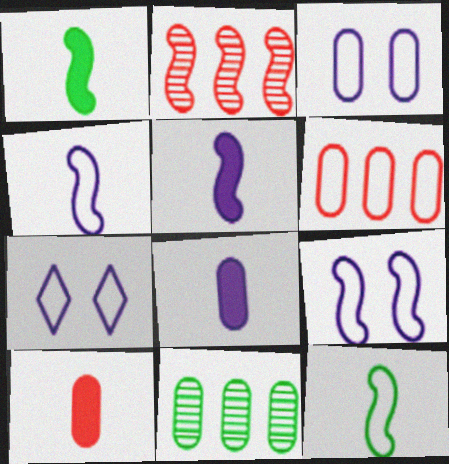[[1, 2, 9], 
[3, 7, 9], 
[3, 10, 11], 
[6, 7, 12]]